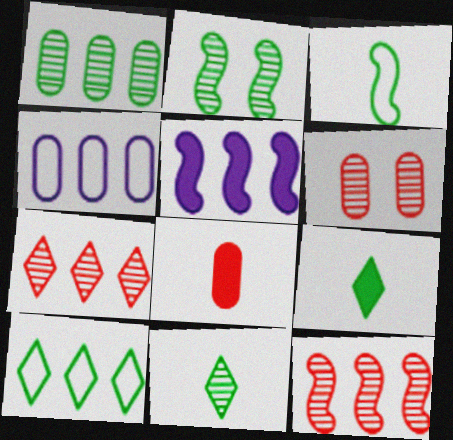[[1, 2, 11]]